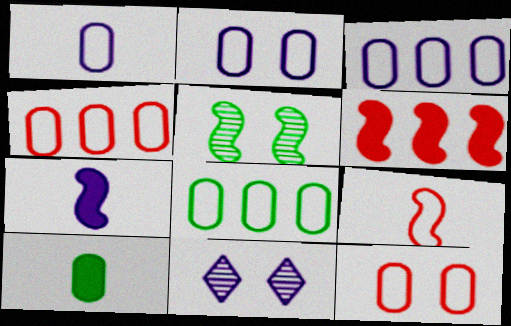[[1, 2, 3], 
[1, 8, 12], 
[3, 4, 8], 
[3, 7, 11]]